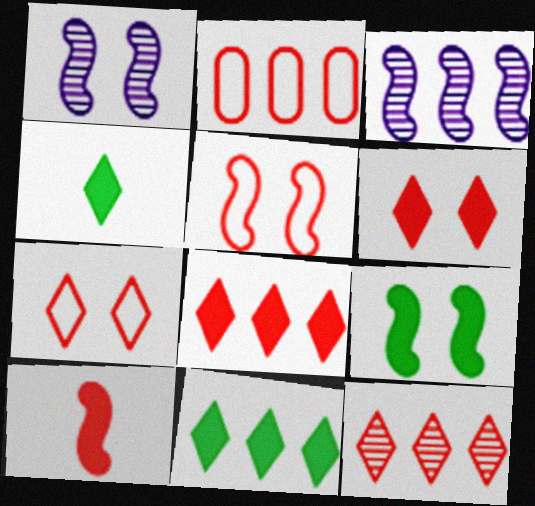[[1, 2, 4], 
[1, 5, 9], 
[2, 3, 11]]